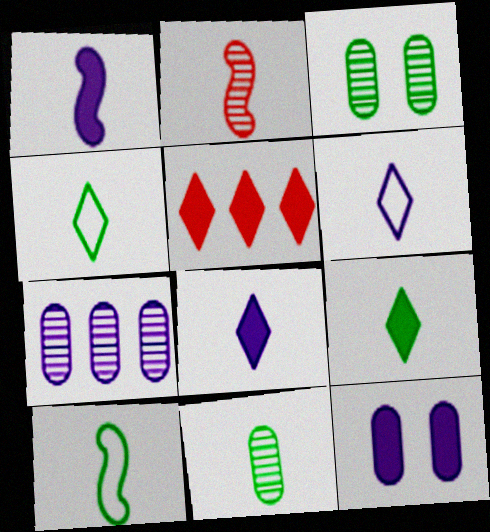[[1, 2, 10], 
[9, 10, 11]]